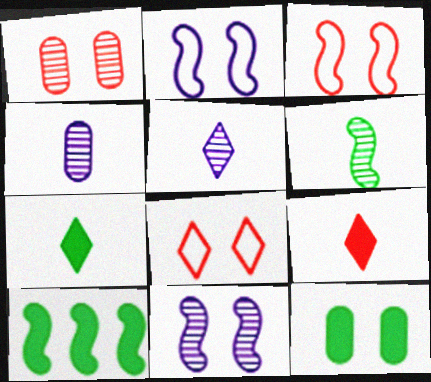[[4, 8, 10], 
[7, 10, 12], 
[8, 11, 12]]